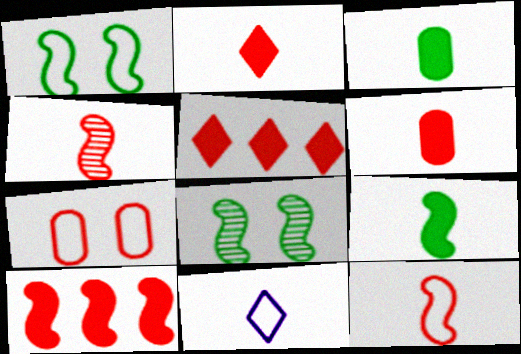[[3, 4, 11], 
[4, 5, 7]]